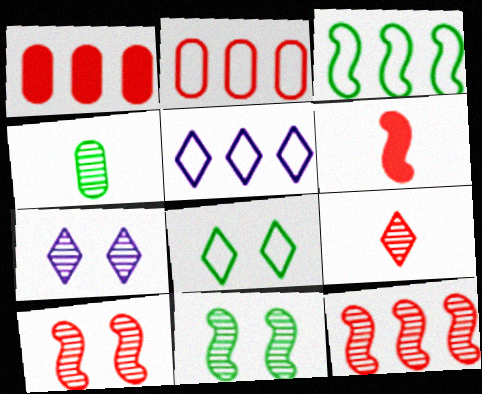[[2, 3, 5], 
[4, 7, 12]]